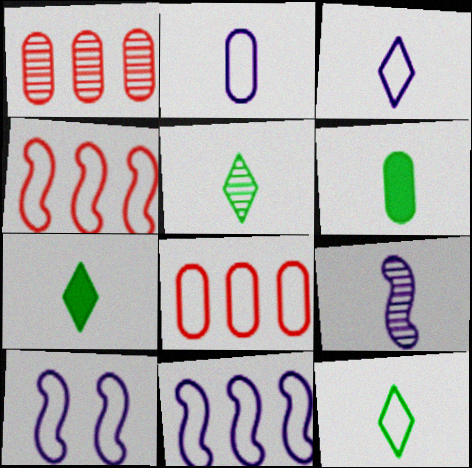[[1, 7, 10], 
[5, 7, 12], 
[8, 10, 12]]